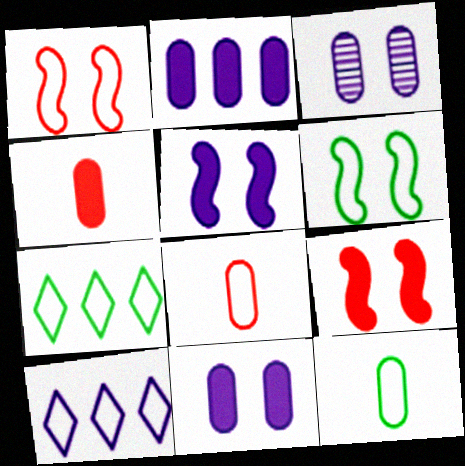[[1, 10, 12], 
[6, 7, 12], 
[6, 8, 10]]